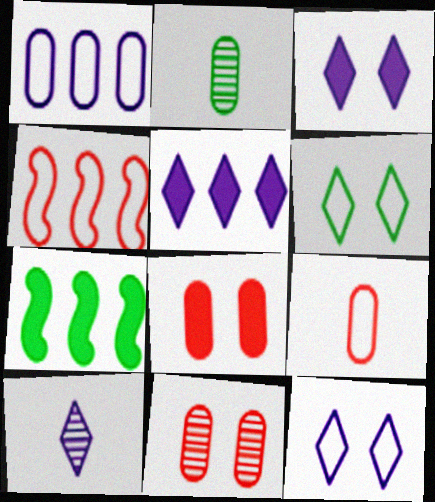[[1, 2, 8], 
[2, 3, 4], 
[2, 6, 7], 
[5, 10, 12]]